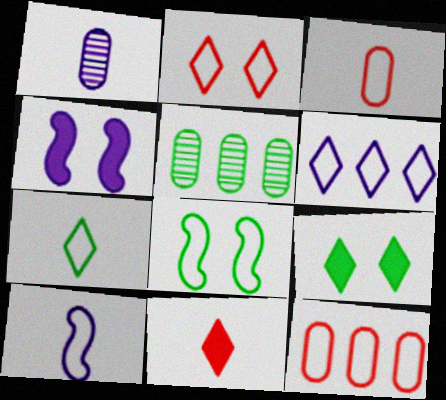[[1, 4, 6], 
[2, 6, 7], 
[3, 6, 8], 
[3, 7, 10]]